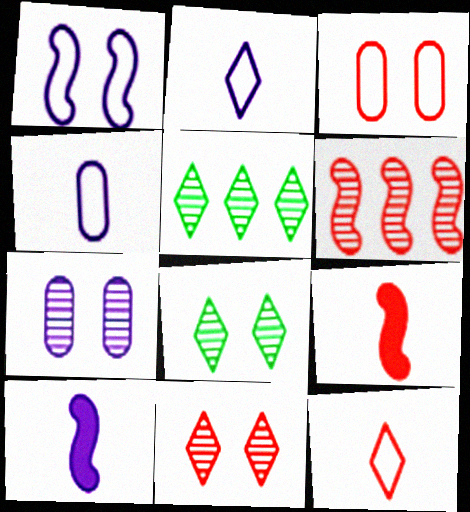[[3, 5, 10]]